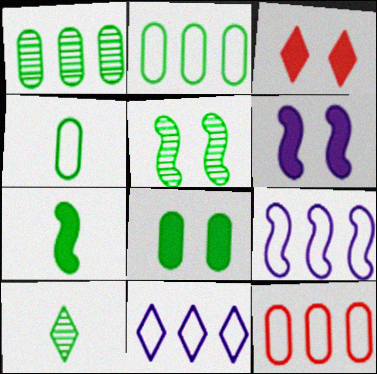[[1, 4, 8], 
[1, 5, 10], 
[3, 6, 8], 
[3, 10, 11], 
[4, 7, 10], 
[6, 10, 12]]